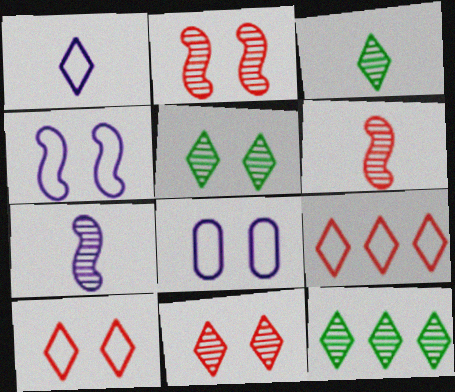[[3, 5, 12]]